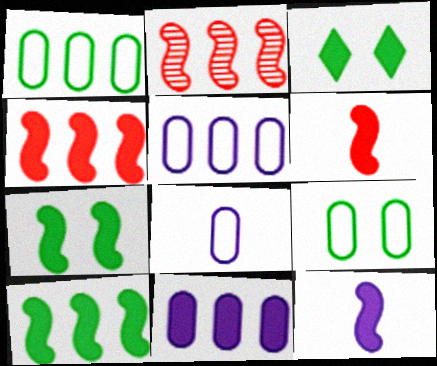[[2, 3, 8], 
[3, 6, 11], 
[4, 7, 12]]